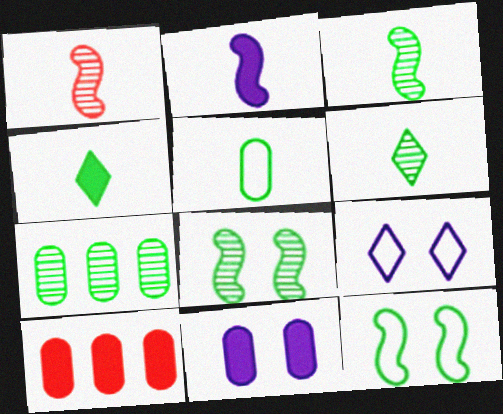[[3, 4, 5], 
[3, 9, 10], 
[4, 7, 12], 
[6, 7, 8]]